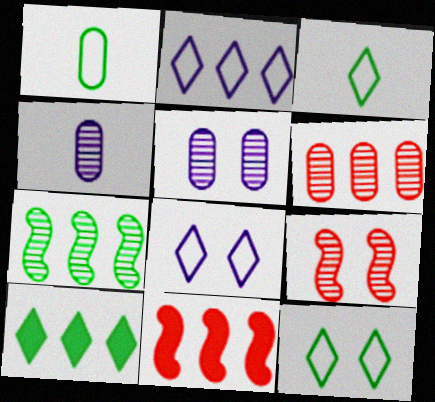[[3, 5, 11], 
[4, 11, 12]]